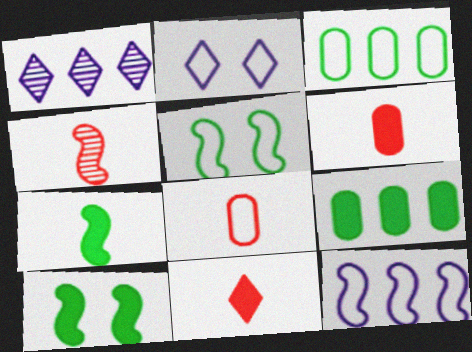[[1, 5, 6], 
[1, 8, 10], 
[2, 4, 9], 
[4, 8, 11], 
[4, 10, 12]]